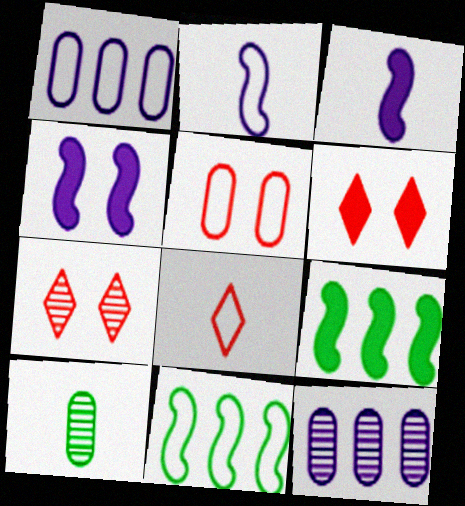[[3, 8, 10]]